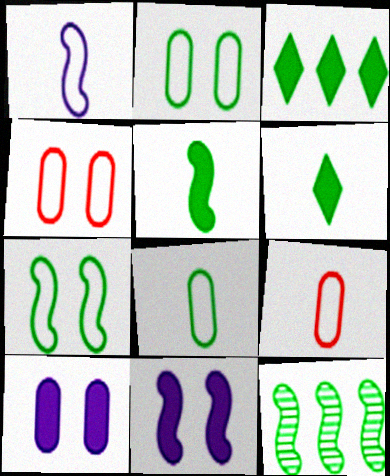[[2, 6, 12], 
[5, 7, 12]]